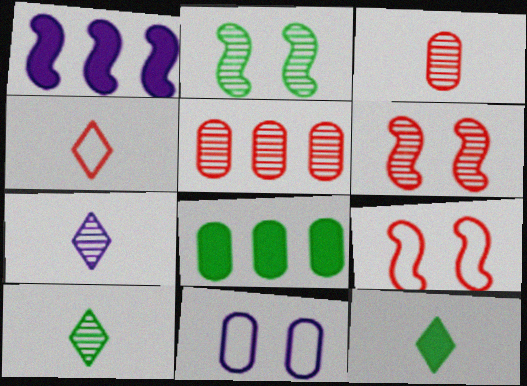[[1, 7, 11], 
[2, 5, 7], 
[3, 8, 11], 
[4, 7, 12], 
[7, 8, 9]]